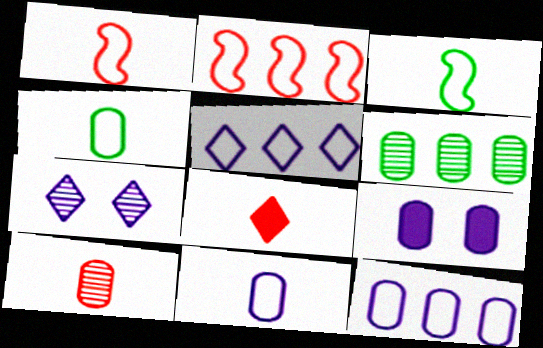[[1, 8, 10]]